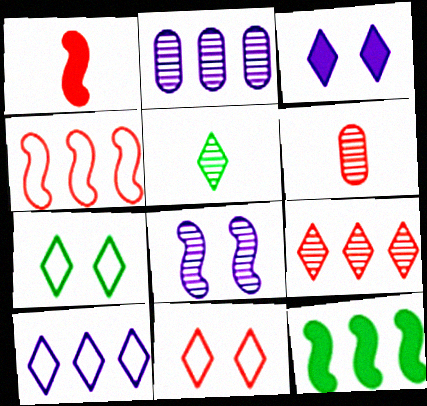[[1, 2, 7]]